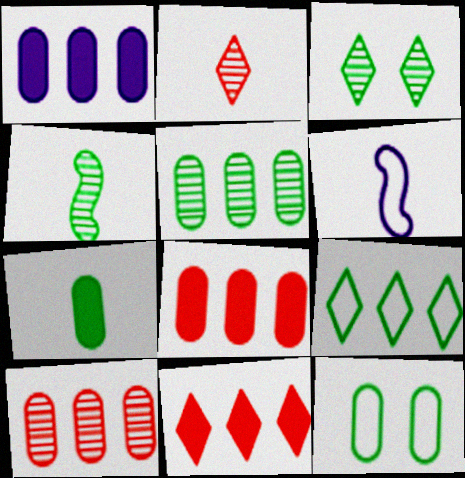[[2, 6, 7], 
[3, 4, 5], 
[3, 6, 8], 
[5, 7, 12]]